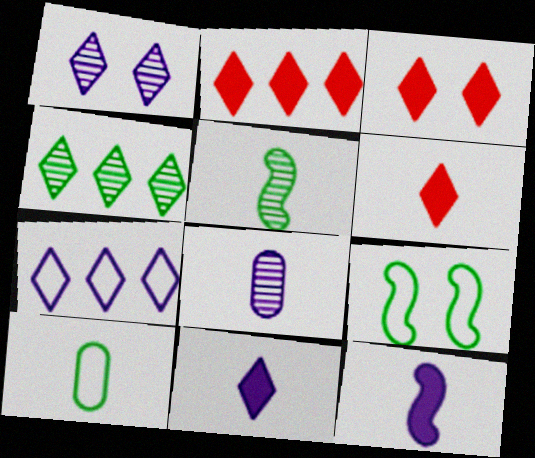[[1, 7, 11], 
[2, 3, 6], 
[2, 4, 7], 
[2, 8, 9]]